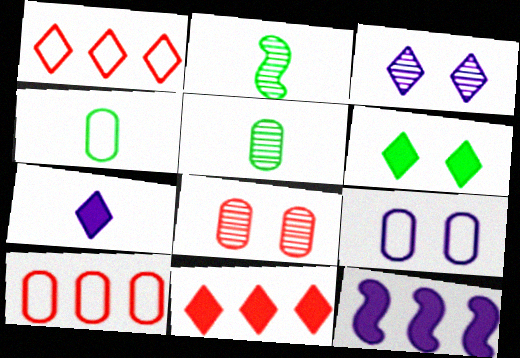[[2, 9, 11], 
[4, 9, 10], 
[6, 7, 11]]